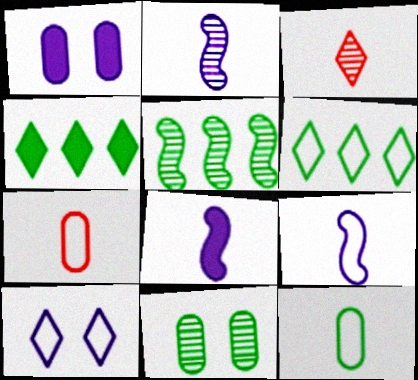[[2, 8, 9], 
[3, 4, 10], 
[3, 8, 12]]